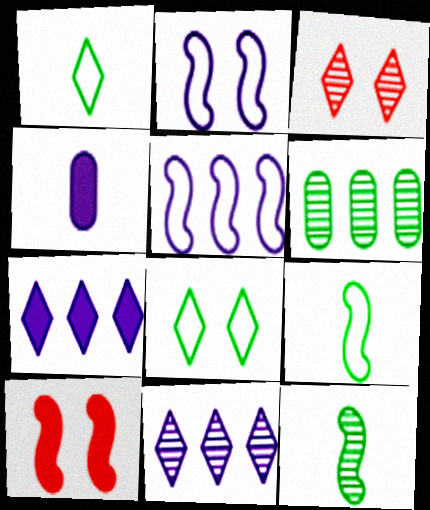[[1, 3, 7], 
[2, 4, 11], 
[5, 10, 12]]